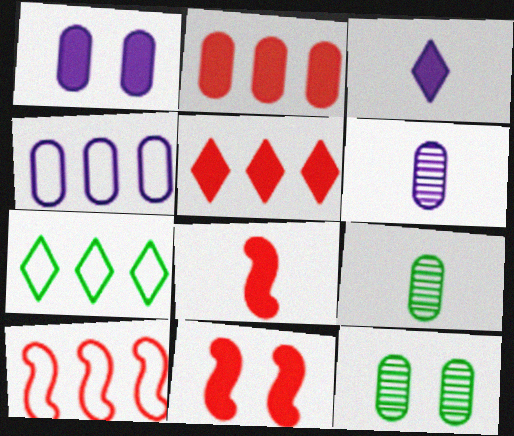[[1, 4, 6], 
[3, 10, 12], 
[4, 7, 10], 
[6, 7, 11]]